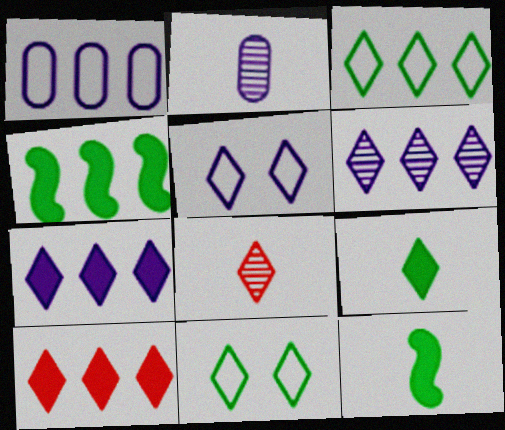[[3, 6, 10], 
[7, 8, 11]]